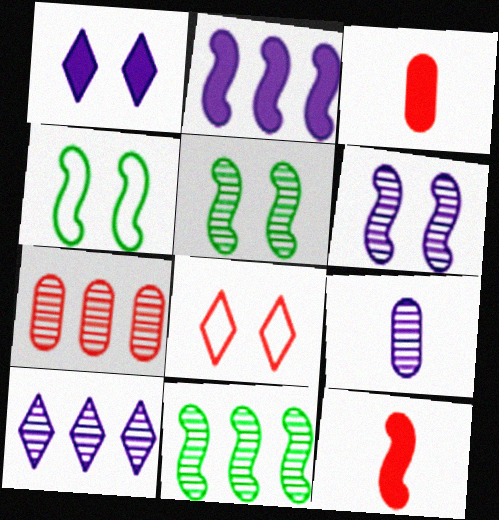[[3, 4, 10], 
[6, 9, 10], 
[7, 8, 12], 
[7, 10, 11]]